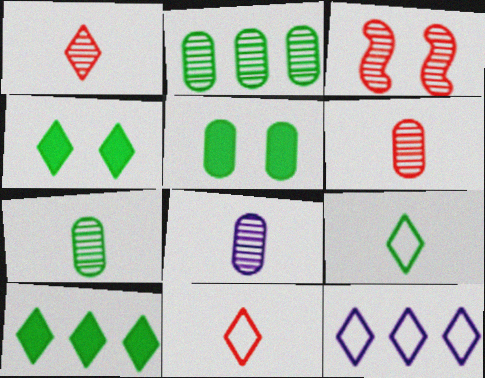[[1, 4, 12], 
[6, 7, 8]]